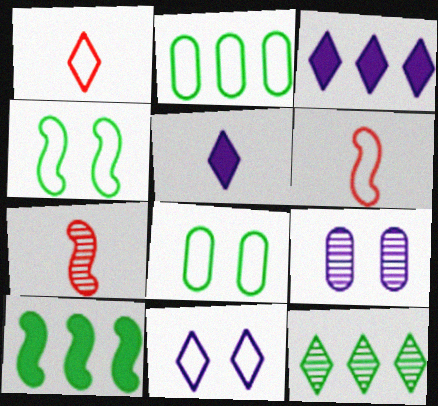[[1, 9, 10], 
[2, 6, 11], 
[2, 10, 12], 
[3, 7, 8], 
[7, 9, 12]]